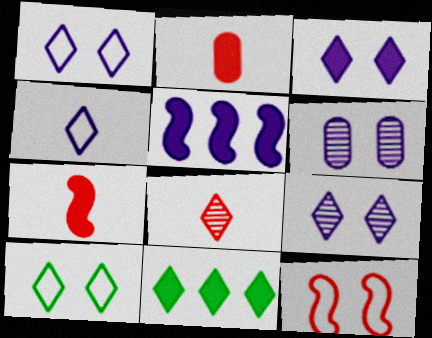[[1, 3, 9], 
[1, 8, 11], 
[4, 5, 6]]